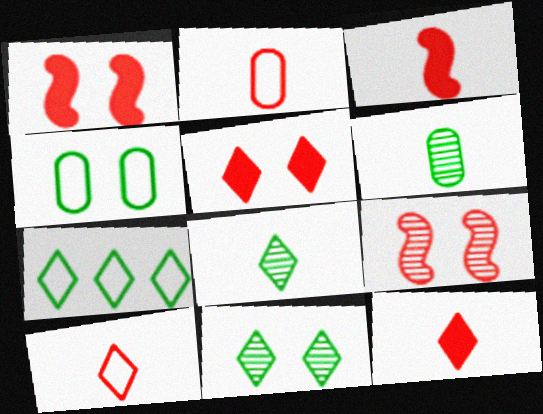[]